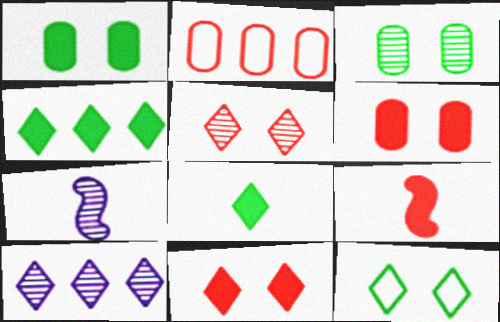[[2, 5, 9]]